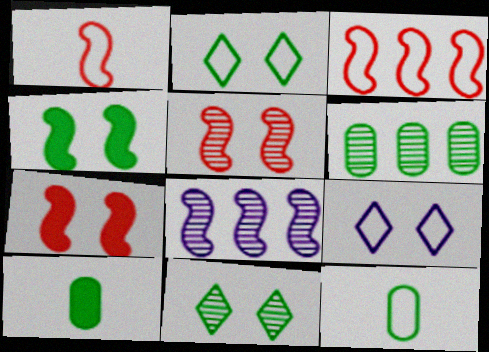[[1, 4, 8], 
[3, 9, 12]]